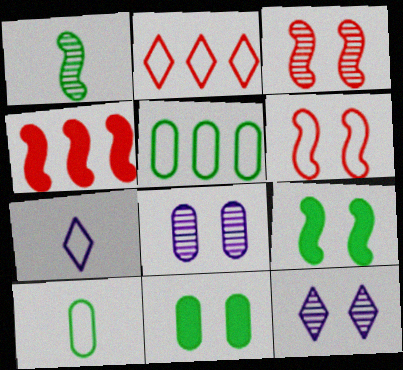[[4, 10, 12], 
[5, 6, 7], 
[6, 11, 12]]